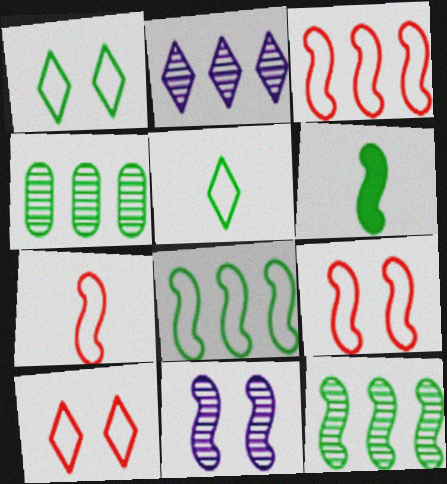[[1, 4, 6], 
[3, 6, 11], 
[3, 7, 9]]